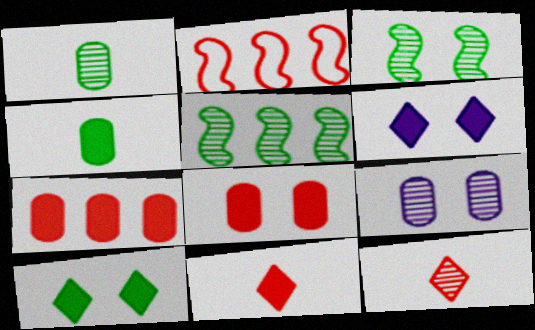[[1, 2, 6], 
[2, 8, 12], 
[5, 9, 12]]